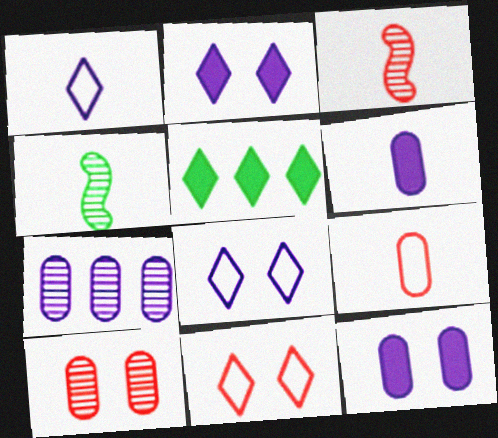[]